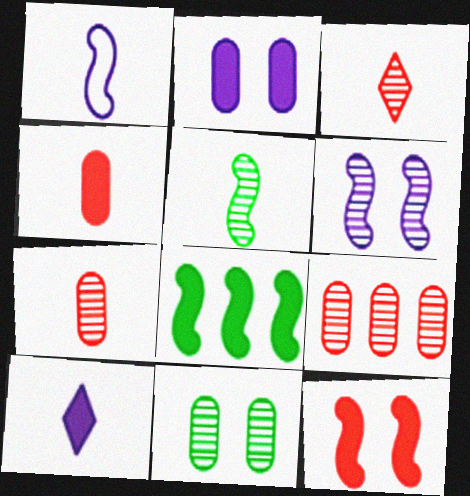[]